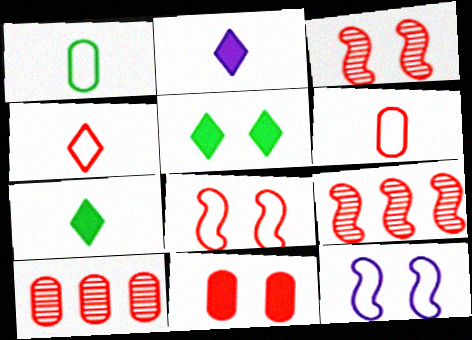[[4, 9, 11], 
[6, 10, 11], 
[7, 10, 12]]